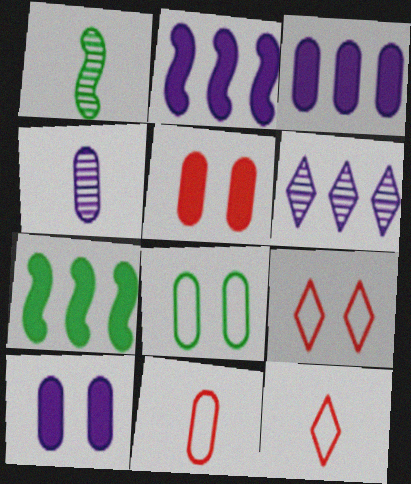[[1, 3, 9], 
[4, 7, 9]]